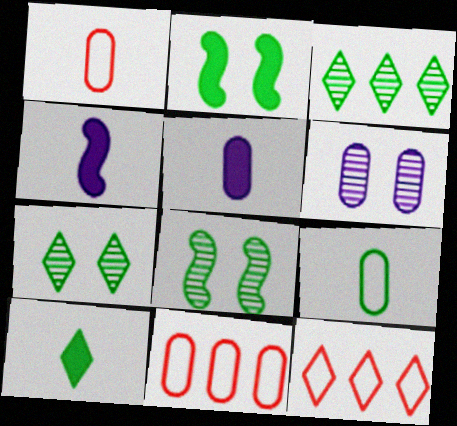[[2, 3, 9], 
[4, 7, 11], 
[5, 8, 12]]